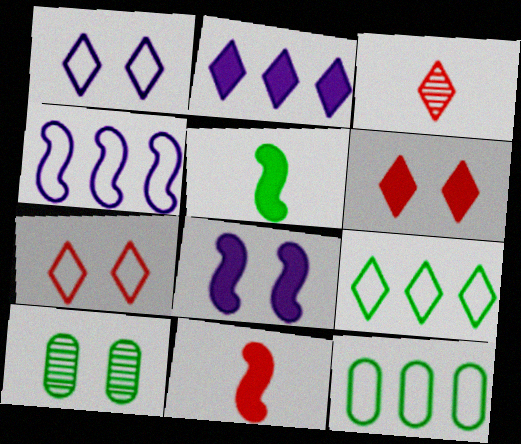[[3, 8, 12], 
[5, 9, 10], 
[7, 8, 10]]